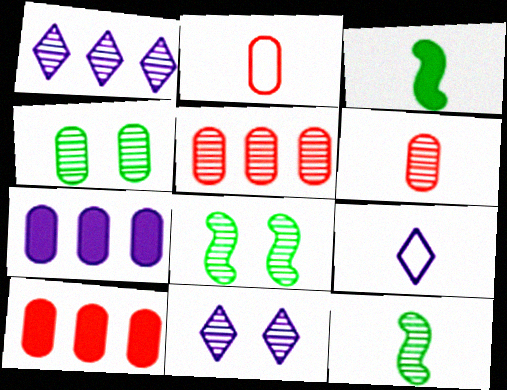[[1, 6, 8], 
[2, 4, 7], 
[3, 6, 9], 
[5, 11, 12], 
[8, 9, 10]]